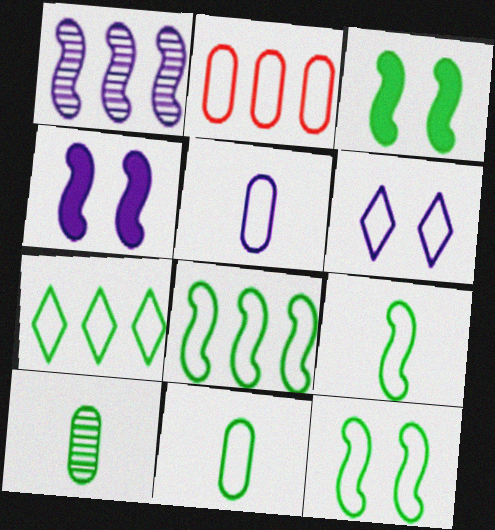[[2, 6, 9], 
[3, 7, 10], 
[7, 11, 12], 
[8, 9, 12]]